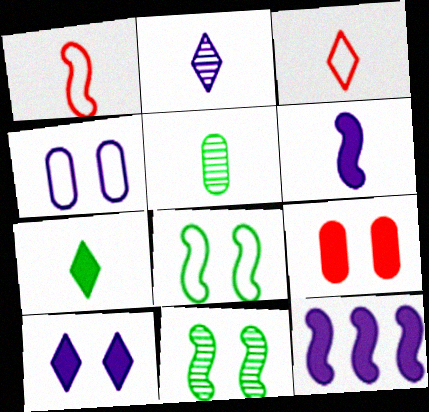[[1, 11, 12], 
[2, 3, 7], 
[2, 4, 12], 
[3, 5, 6], 
[7, 9, 12]]